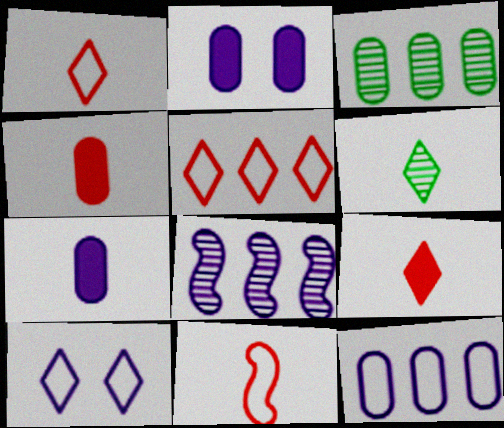[[6, 7, 11], 
[7, 8, 10]]